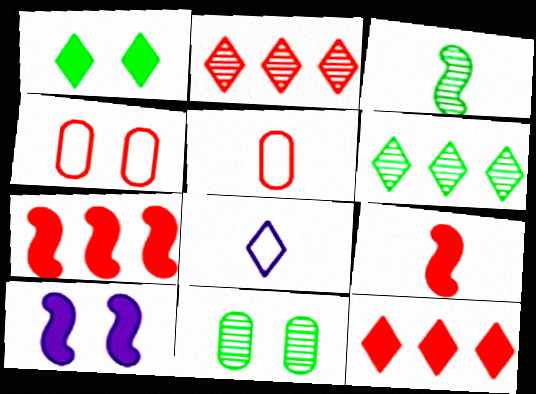[[1, 2, 8], 
[2, 4, 9], 
[3, 6, 11], 
[5, 6, 10], 
[7, 8, 11]]